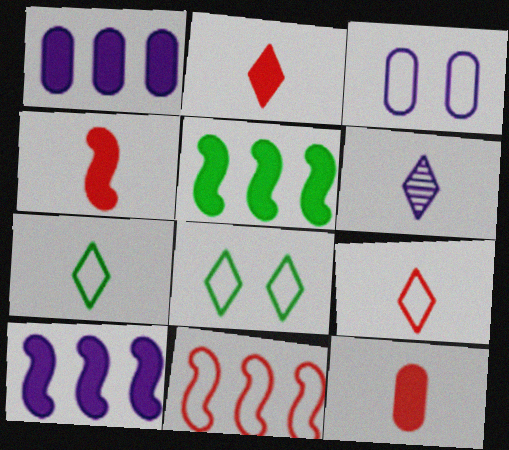[[2, 4, 12], 
[2, 6, 7], 
[3, 6, 10], 
[3, 7, 11]]